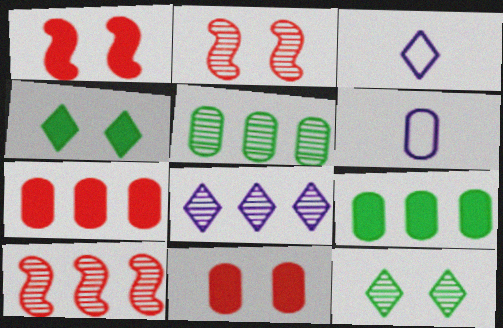[[1, 3, 5], 
[2, 3, 9], 
[4, 6, 10], 
[5, 6, 11], 
[5, 8, 10]]